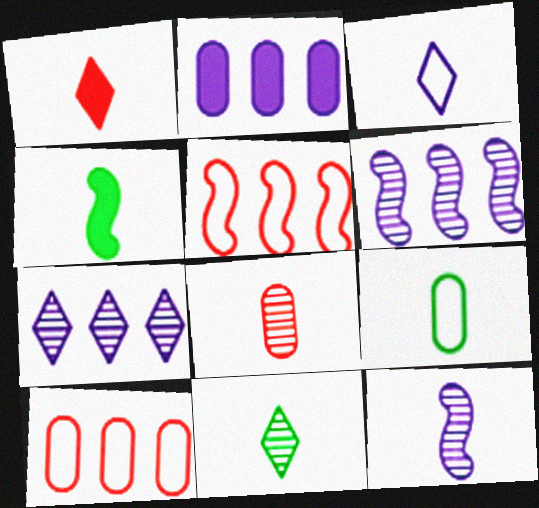[[1, 3, 11], 
[1, 9, 12], 
[3, 4, 8], 
[4, 9, 11], 
[8, 11, 12]]